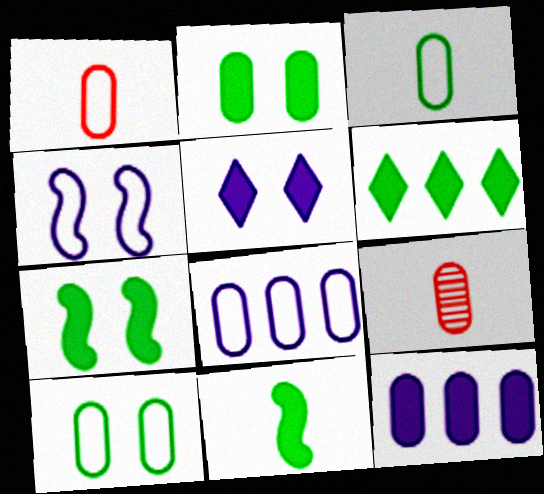[[1, 8, 10], 
[2, 6, 11], 
[2, 8, 9], 
[4, 6, 9], 
[9, 10, 12]]